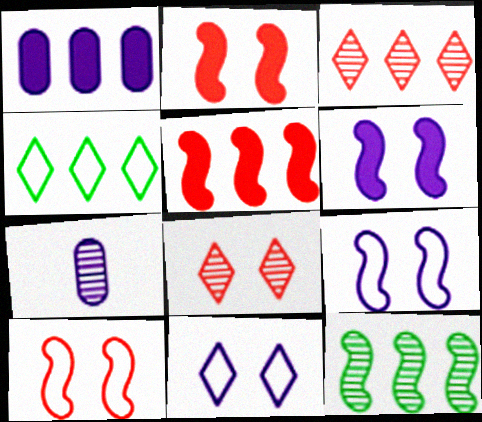[[2, 4, 7], 
[7, 8, 12]]